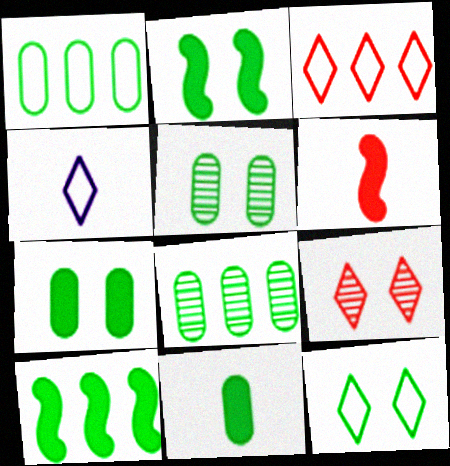[[1, 5, 11], 
[2, 5, 12], 
[3, 4, 12]]